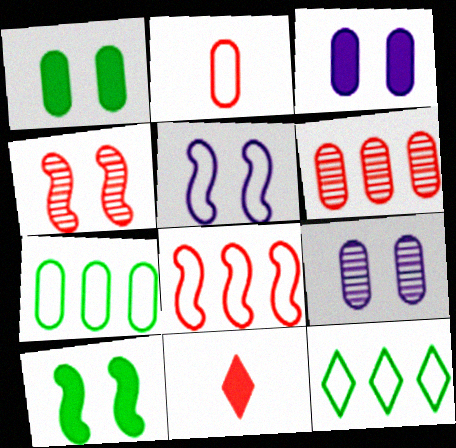[[2, 5, 12], 
[4, 5, 10]]